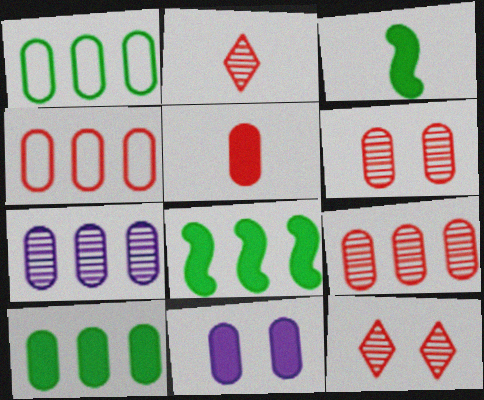[[4, 5, 6], 
[4, 7, 10], 
[5, 10, 11]]